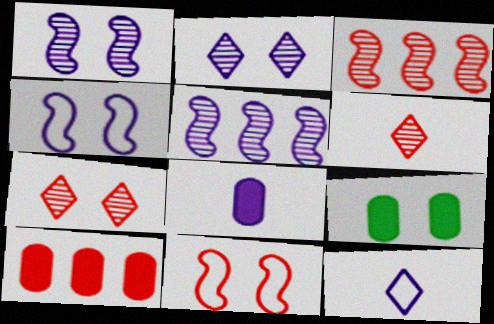[[2, 9, 11], 
[3, 9, 12], 
[4, 7, 9], 
[6, 10, 11], 
[8, 9, 10]]